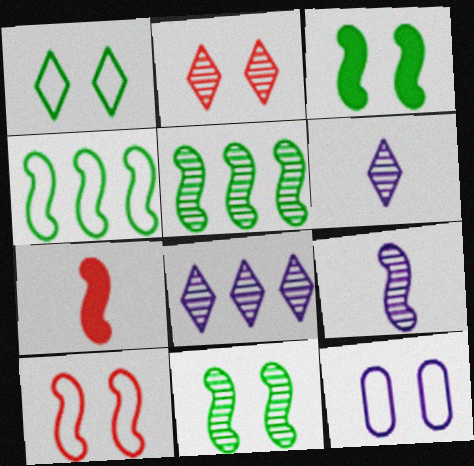[[1, 10, 12], 
[2, 3, 12]]